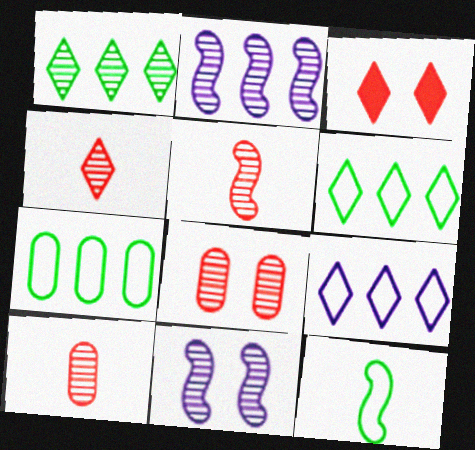[[1, 10, 11], 
[4, 5, 10]]